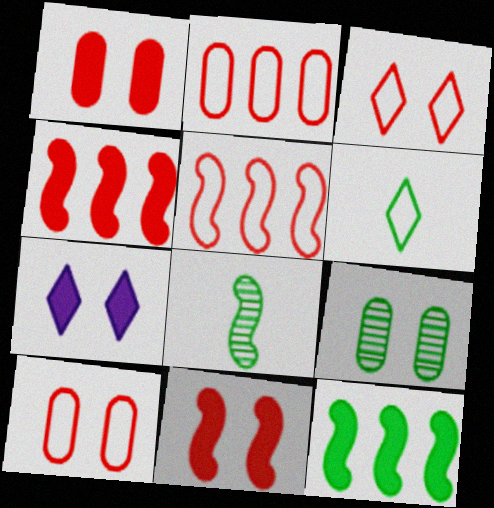[[2, 7, 8], 
[6, 9, 12]]